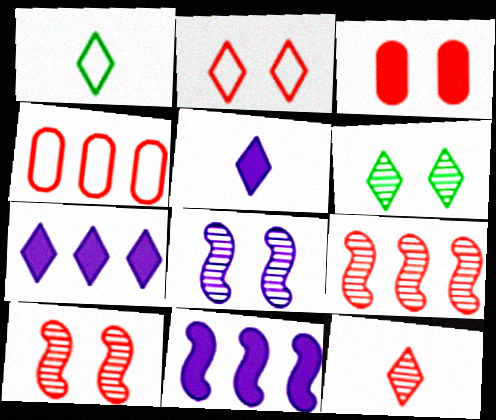[[1, 5, 12], 
[2, 3, 10]]